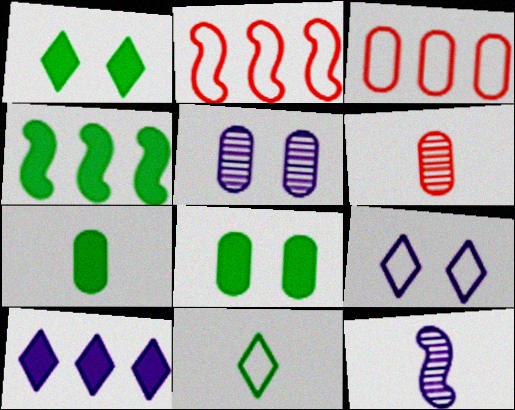[[1, 3, 12], 
[1, 4, 7], 
[3, 5, 7], 
[4, 6, 9]]